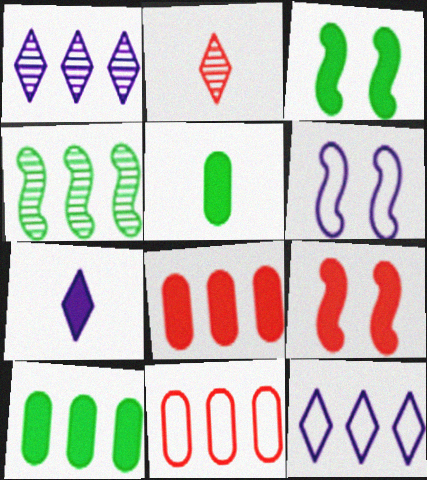[[2, 6, 10], 
[2, 9, 11], 
[3, 7, 8], 
[4, 8, 12], 
[7, 9, 10]]